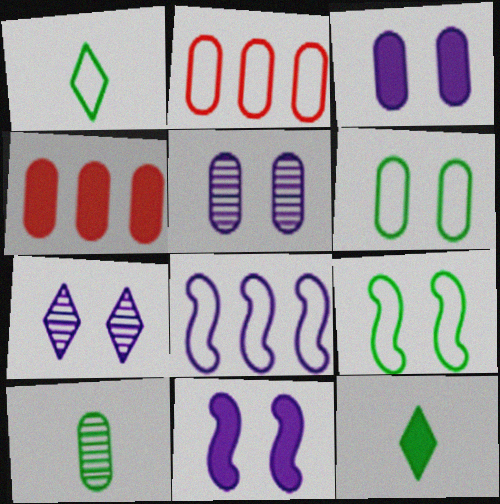[[2, 3, 10], 
[4, 11, 12]]